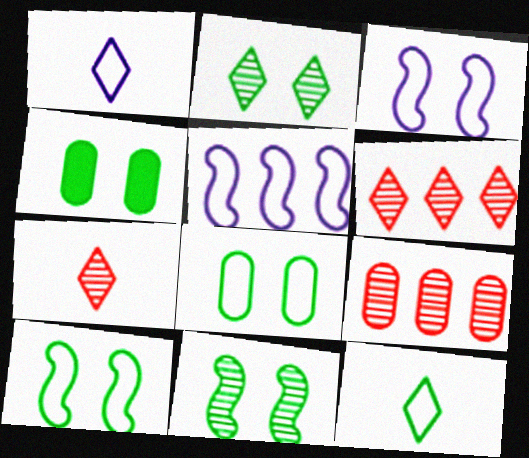[[2, 4, 10], 
[4, 5, 7]]